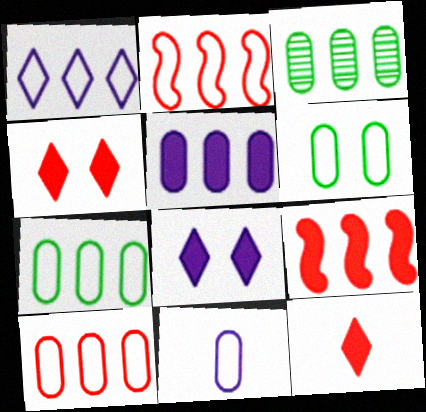[[1, 2, 7], 
[1, 3, 9], 
[3, 5, 10], 
[6, 10, 11]]